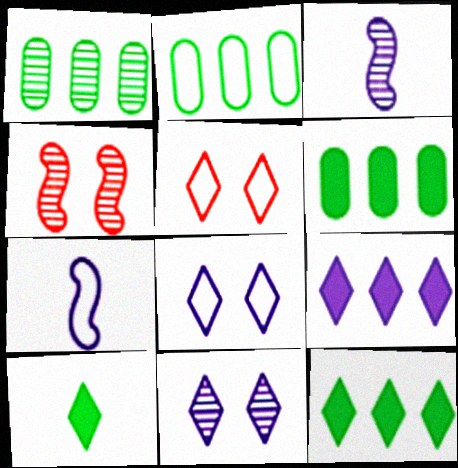[[1, 2, 6], 
[2, 5, 7], 
[3, 5, 6]]